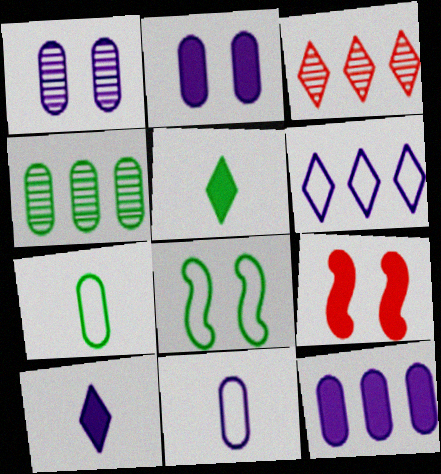[[1, 11, 12], 
[4, 5, 8], 
[5, 9, 12]]